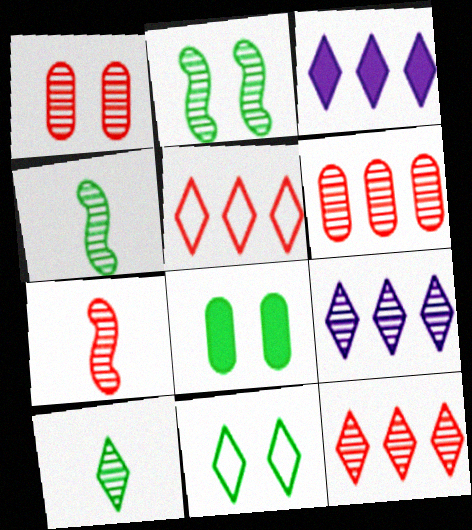[[1, 4, 9], 
[1, 7, 12], 
[2, 8, 11]]